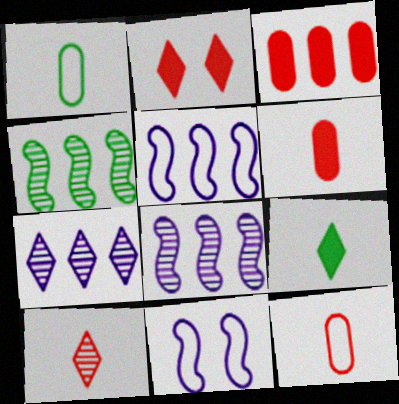[[1, 2, 8]]